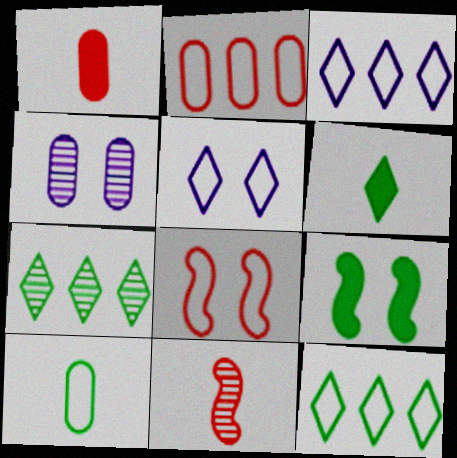[[3, 8, 10], 
[4, 7, 11], 
[7, 9, 10]]